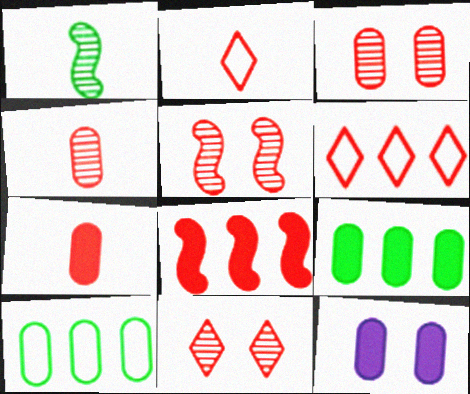[[1, 6, 12], 
[2, 3, 8], 
[3, 5, 11], 
[4, 10, 12], 
[5, 6, 7], 
[7, 9, 12]]